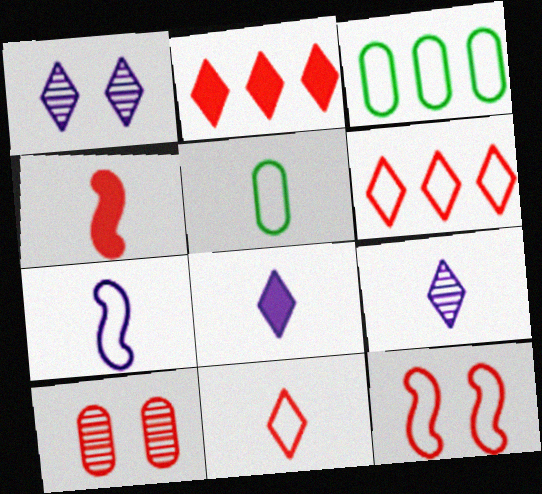[[1, 3, 4], 
[4, 5, 9], 
[4, 6, 10], 
[5, 7, 11]]